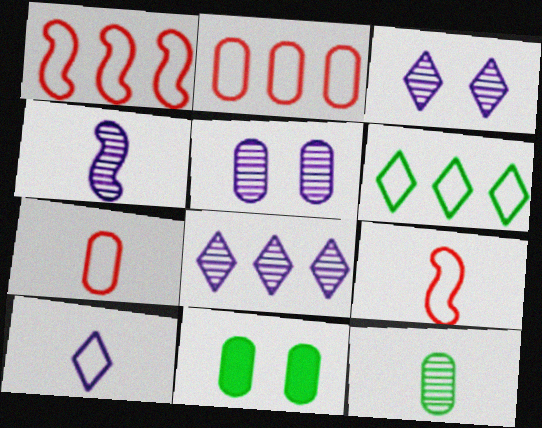[[4, 5, 8], 
[8, 9, 11]]